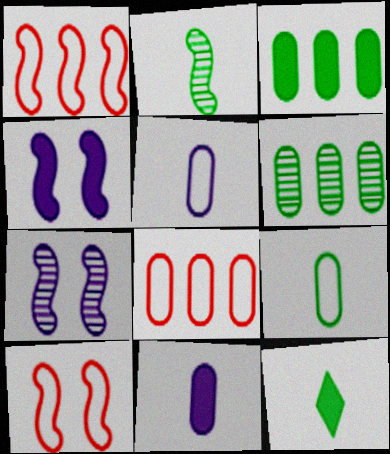[[1, 2, 4], 
[2, 9, 12], 
[7, 8, 12]]